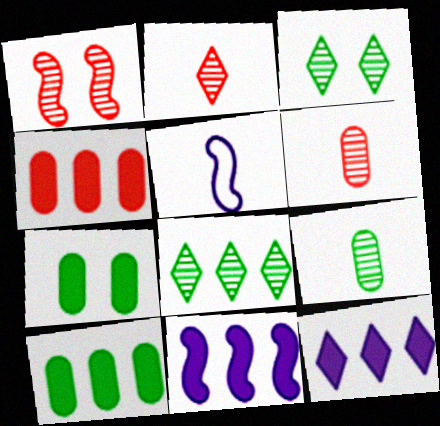[[3, 4, 5]]